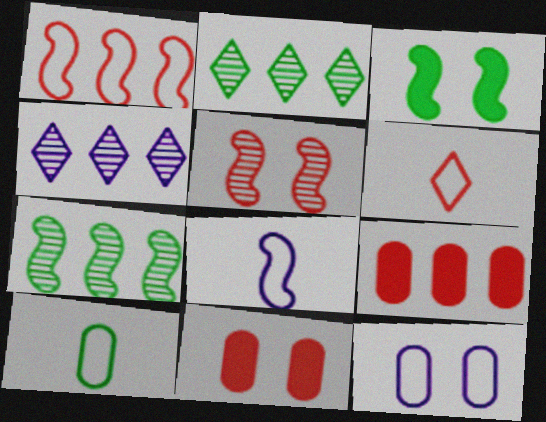[[2, 3, 10], 
[2, 8, 11], 
[5, 6, 9], 
[6, 8, 10]]